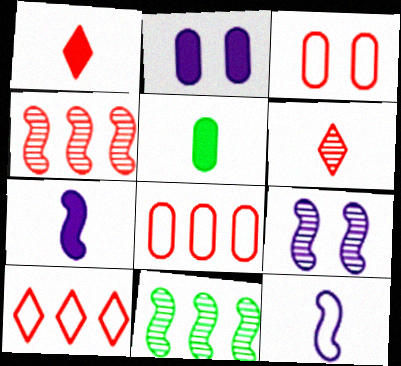[[1, 3, 4], 
[1, 5, 7], 
[5, 6, 12], 
[5, 9, 10]]